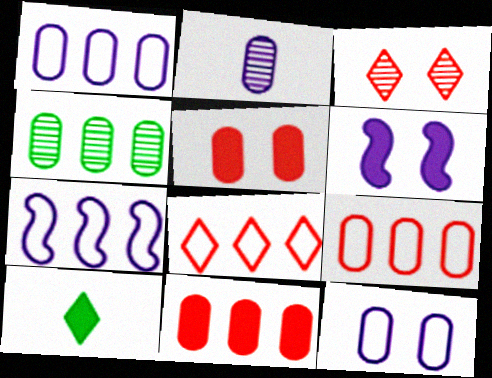[[1, 4, 11], 
[6, 10, 11]]